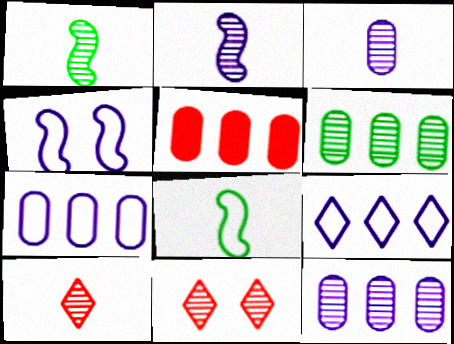[[1, 3, 10], 
[1, 11, 12], 
[2, 6, 11], 
[5, 6, 7]]